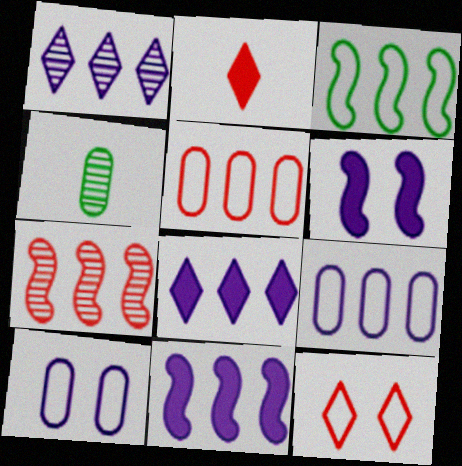[[1, 9, 11], 
[3, 7, 11], 
[4, 11, 12]]